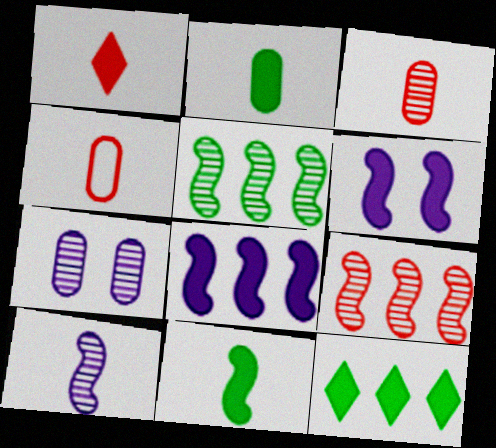[]